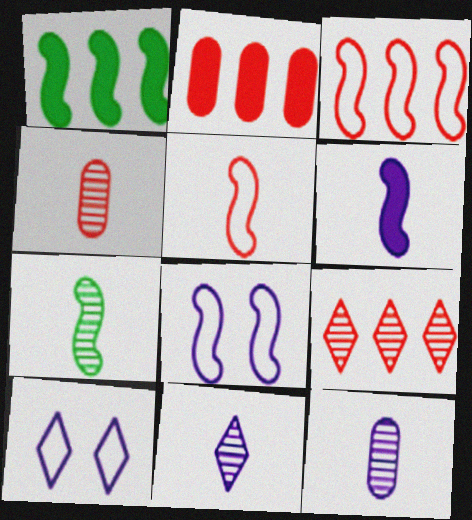[[1, 4, 10], 
[2, 3, 9], 
[2, 7, 10], 
[4, 7, 11], 
[5, 6, 7]]